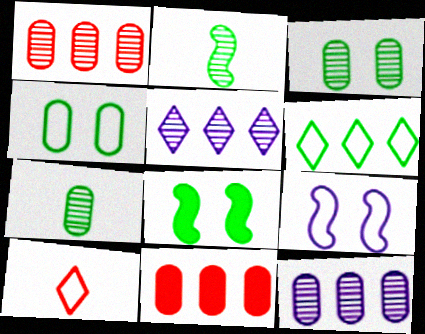[[6, 7, 8], 
[8, 10, 12]]